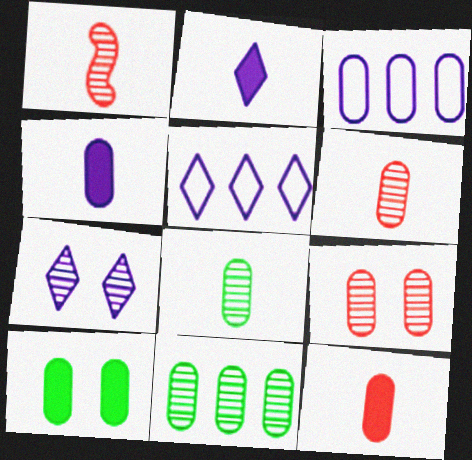[[1, 5, 10], 
[1, 7, 11], 
[2, 5, 7], 
[3, 6, 10]]